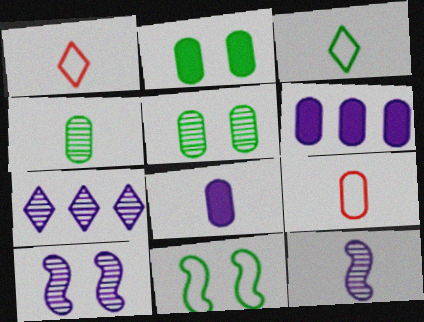[[4, 8, 9], 
[5, 6, 9]]